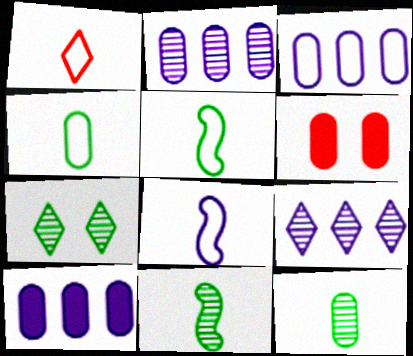[[1, 4, 8], 
[2, 3, 10], 
[2, 4, 6], 
[3, 6, 12], 
[5, 6, 9]]